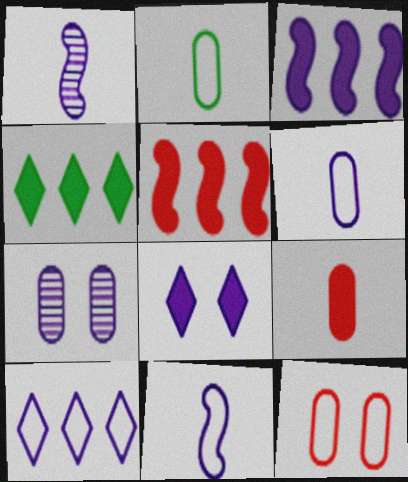[[1, 4, 12]]